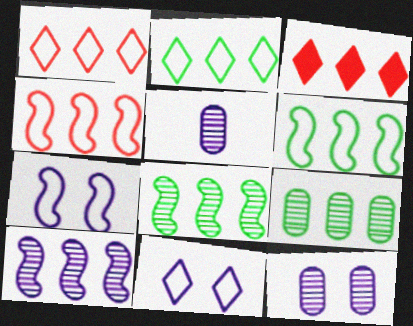[]